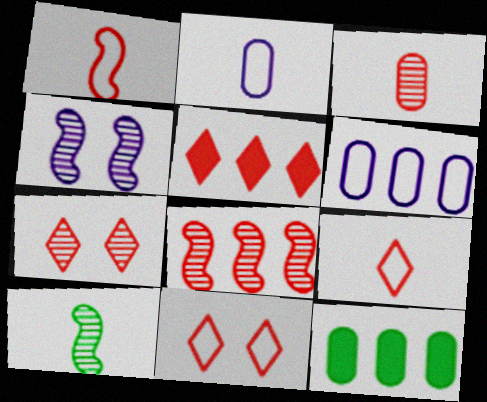[[3, 7, 8], 
[4, 8, 10], 
[4, 9, 12], 
[5, 7, 9]]